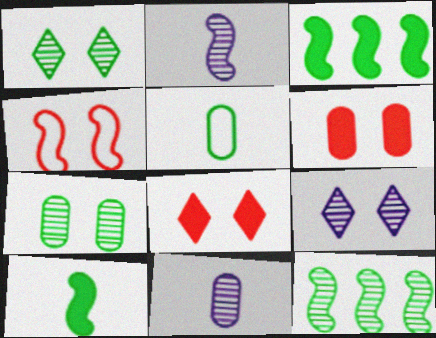[[1, 3, 5], 
[2, 3, 4]]